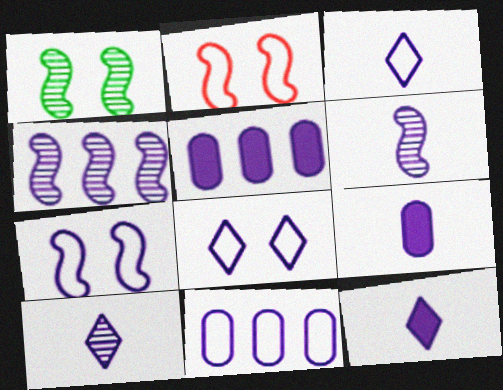[[3, 6, 9], 
[3, 7, 11], 
[3, 10, 12], 
[4, 8, 9], 
[5, 6, 8], 
[5, 7, 10]]